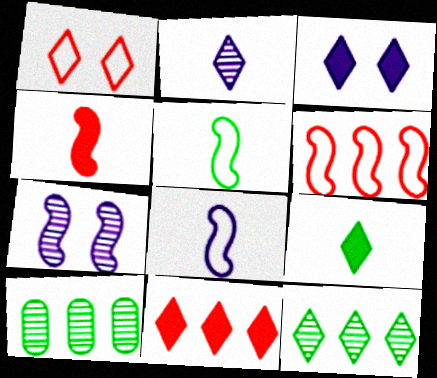[[3, 9, 11]]